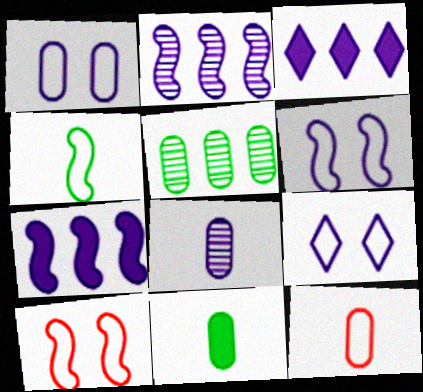[[1, 6, 9], 
[3, 6, 8], 
[7, 8, 9], 
[8, 11, 12]]